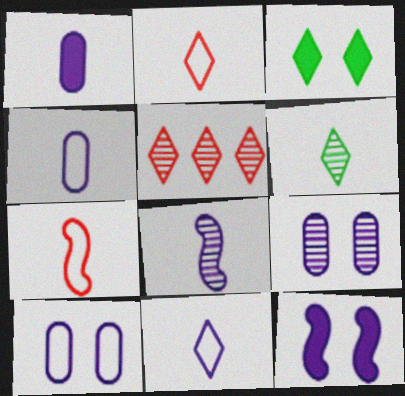[[1, 6, 7], 
[1, 8, 11], 
[3, 5, 11]]